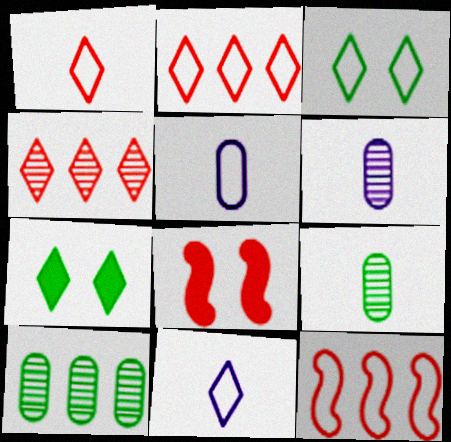[[2, 3, 11], 
[3, 5, 12], 
[4, 7, 11], 
[6, 7, 12], 
[8, 10, 11]]